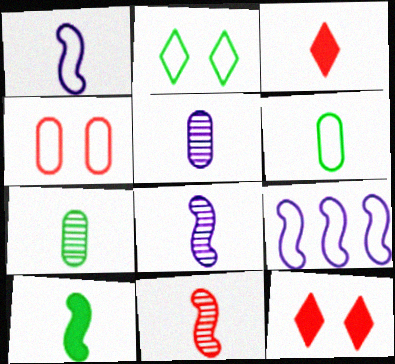[[1, 3, 7], 
[1, 10, 11], 
[3, 6, 8], 
[7, 9, 12]]